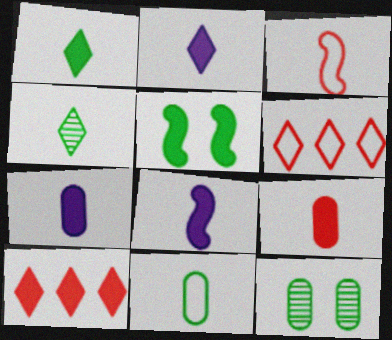[[1, 8, 9], 
[2, 7, 8], 
[3, 4, 7], 
[5, 7, 10], 
[6, 8, 12]]